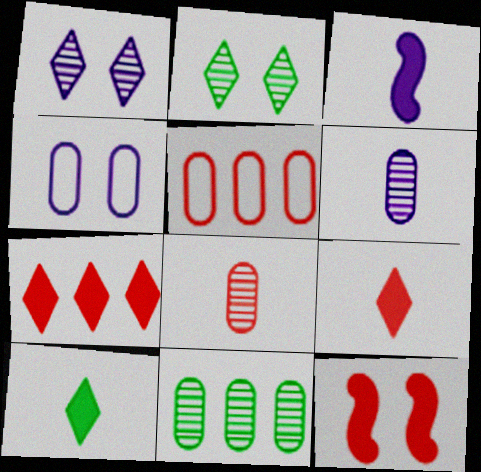[[2, 3, 5], 
[2, 4, 12]]